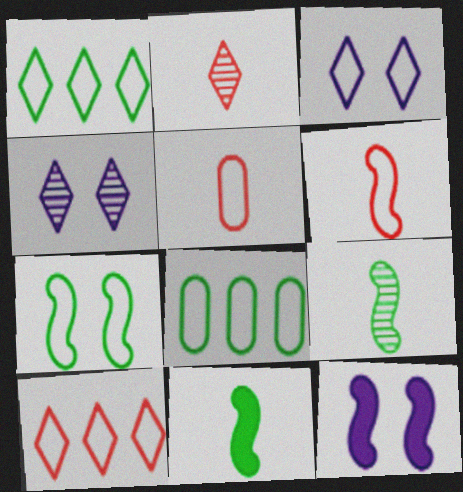[[2, 8, 12], 
[3, 6, 8]]